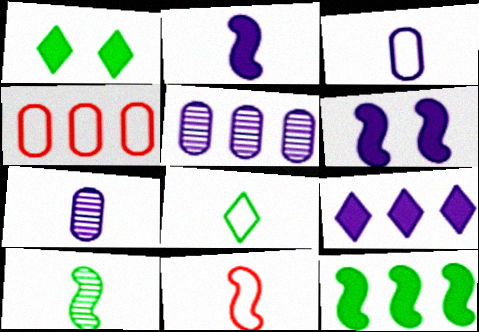[[1, 5, 11], 
[2, 10, 11], 
[3, 8, 11]]